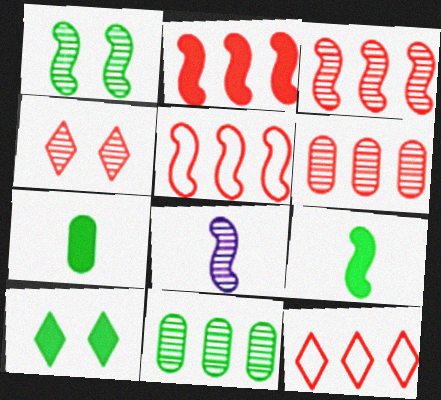[[1, 3, 8], 
[2, 3, 5], 
[2, 6, 12], 
[4, 8, 11]]